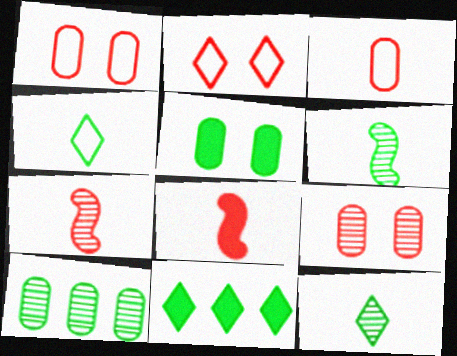[]